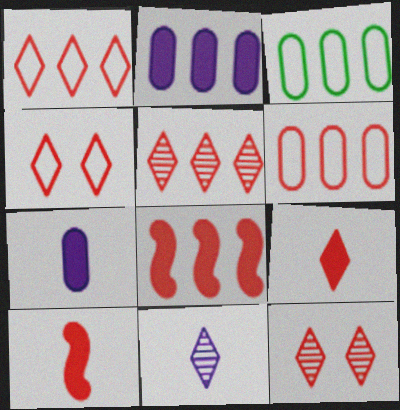[[1, 9, 12], 
[4, 5, 9], 
[5, 6, 8], 
[6, 10, 12]]